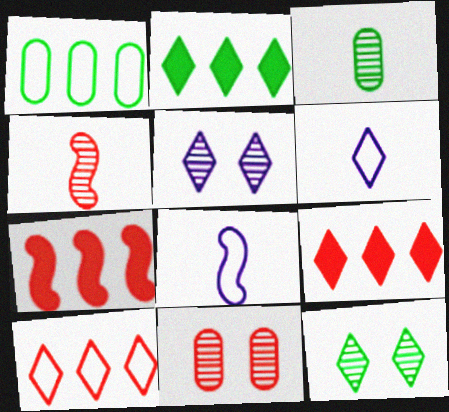[[2, 8, 11], 
[6, 9, 12]]